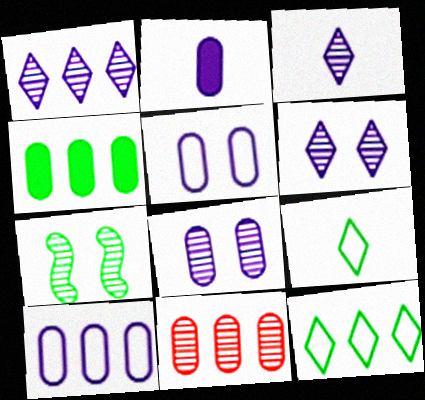[[1, 3, 6], 
[2, 8, 10], 
[3, 7, 11], 
[4, 7, 9], 
[4, 10, 11]]